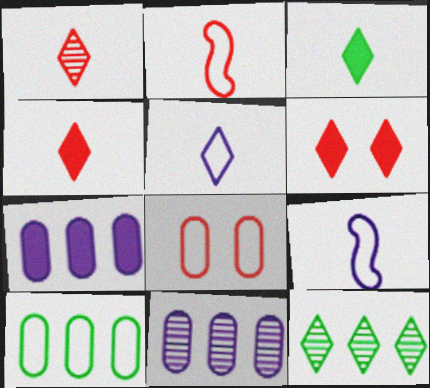[[1, 3, 5], 
[5, 6, 12]]